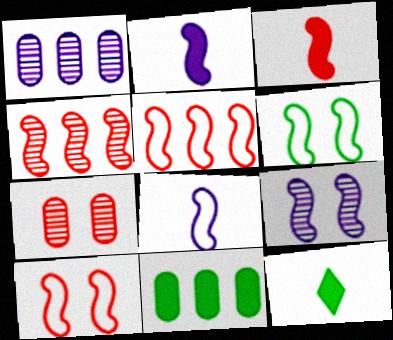[[1, 10, 12], 
[2, 4, 6], 
[3, 4, 10], 
[5, 6, 8]]